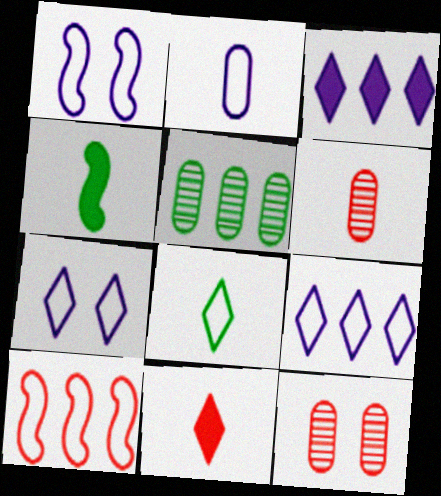[[1, 2, 9], 
[1, 5, 11], 
[3, 5, 10], 
[4, 9, 12], 
[10, 11, 12]]